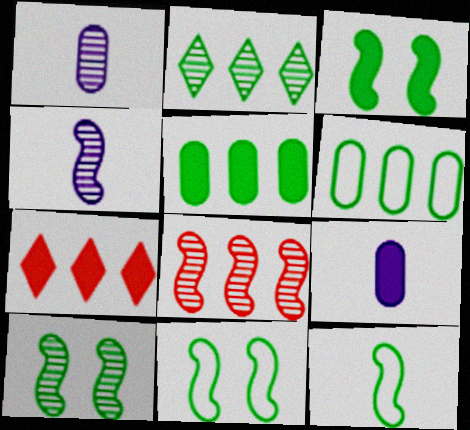[[1, 7, 11], 
[3, 7, 9], 
[3, 10, 11], 
[4, 8, 10]]